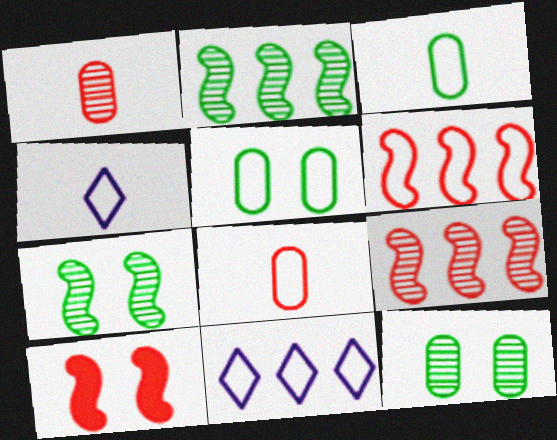[[4, 5, 6]]